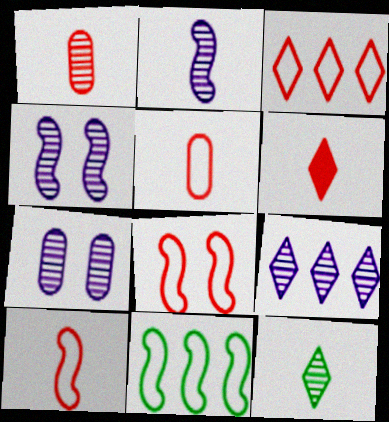[[1, 2, 12], 
[1, 6, 10], 
[2, 7, 9], 
[3, 5, 8], 
[6, 7, 11]]